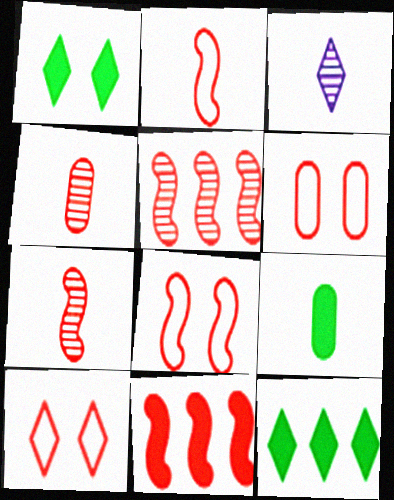[[2, 3, 9], 
[3, 10, 12], 
[4, 10, 11], 
[6, 8, 10], 
[7, 8, 11]]